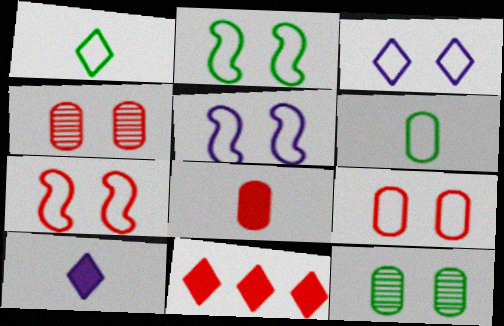[[2, 3, 9], 
[2, 5, 7]]